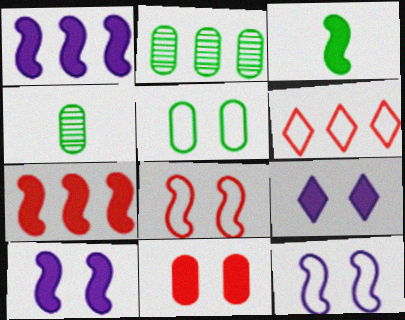[[1, 2, 6], 
[3, 7, 10], 
[4, 6, 10]]